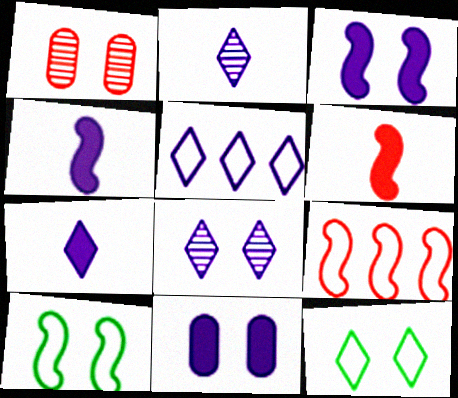[[1, 3, 12], 
[5, 7, 8]]